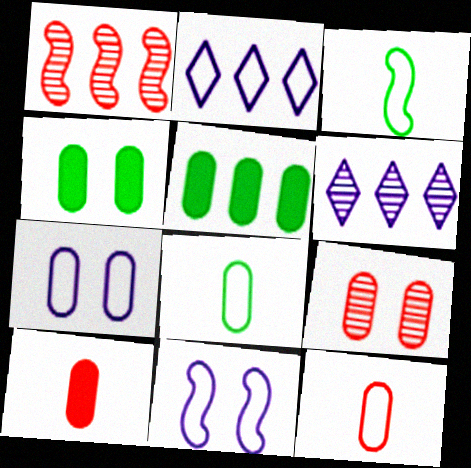[[1, 2, 5], 
[4, 7, 9]]